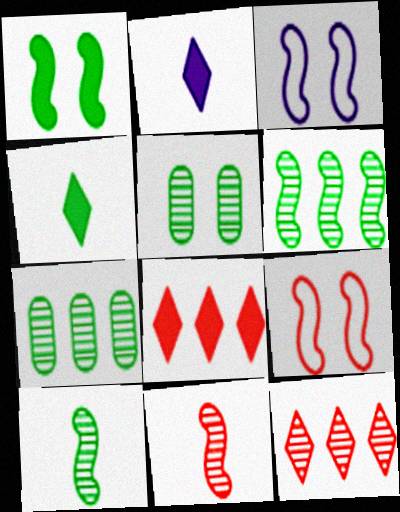[[2, 7, 9]]